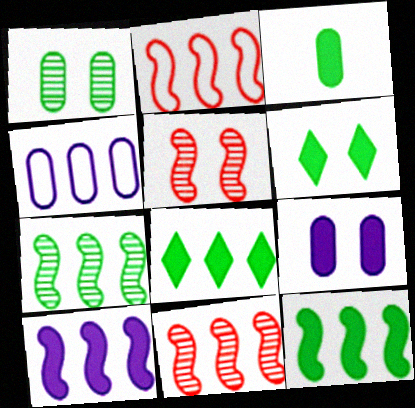[[2, 7, 10], 
[3, 6, 12], 
[4, 8, 11]]